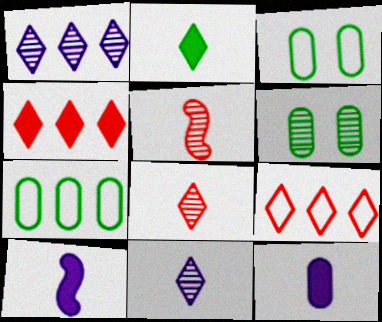[[1, 5, 6], 
[6, 9, 10]]